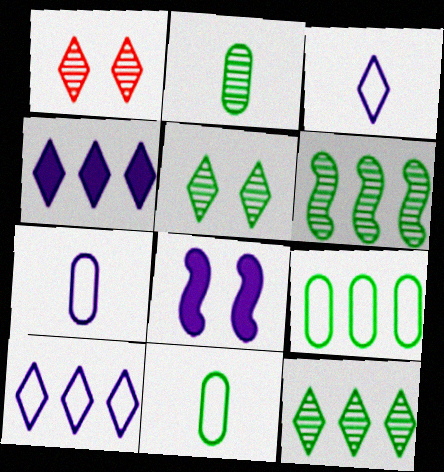[[2, 5, 6]]